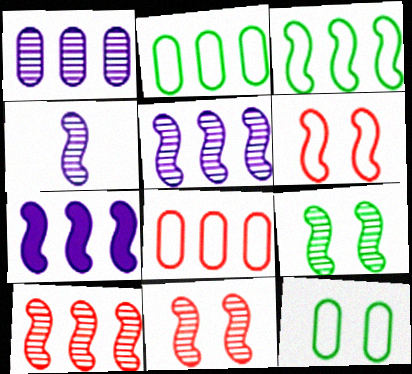[[3, 7, 10], 
[4, 9, 10]]